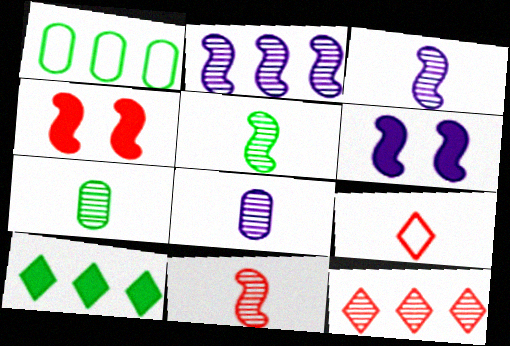[[3, 5, 11]]